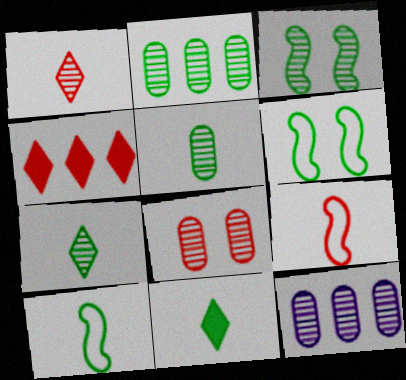[[1, 3, 12], 
[2, 3, 7], 
[2, 6, 11], 
[4, 8, 9], 
[5, 8, 12], 
[5, 10, 11]]